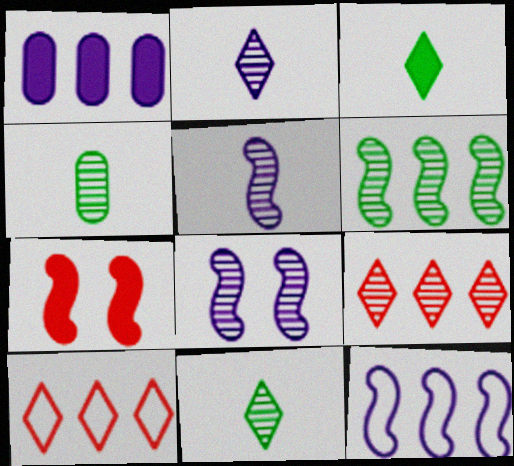[[1, 3, 7], 
[1, 6, 10], 
[4, 8, 9]]